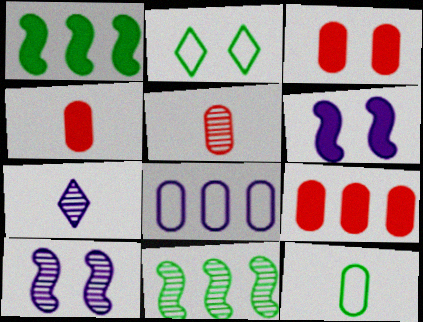[[2, 3, 10], 
[3, 4, 9], 
[6, 7, 8]]